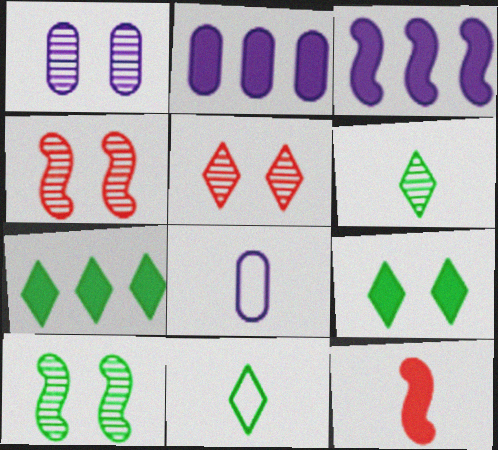[[1, 2, 8], 
[1, 5, 10], 
[2, 4, 11], 
[2, 9, 12], 
[4, 7, 8], 
[6, 8, 12]]